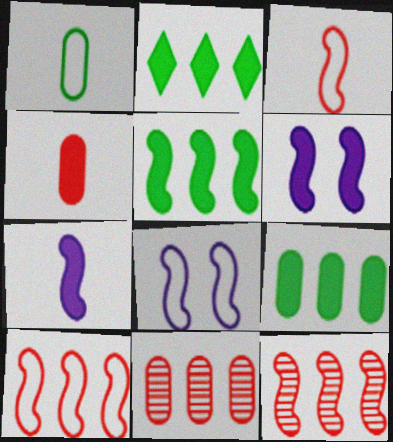[[2, 4, 6], 
[2, 5, 9]]